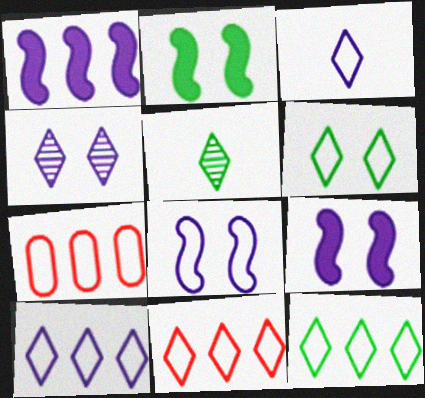[[3, 6, 11], 
[5, 7, 9], 
[10, 11, 12]]